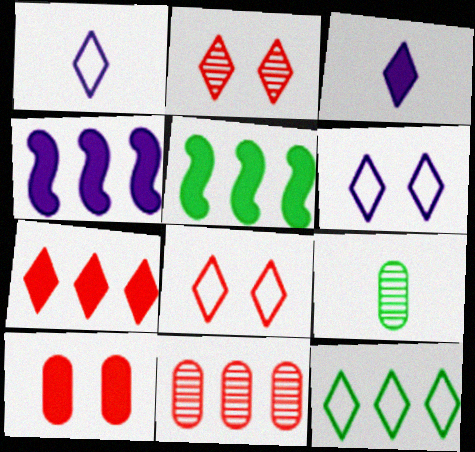[[1, 8, 12], 
[2, 3, 12], 
[3, 5, 10], 
[4, 8, 9], 
[4, 11, 12]]